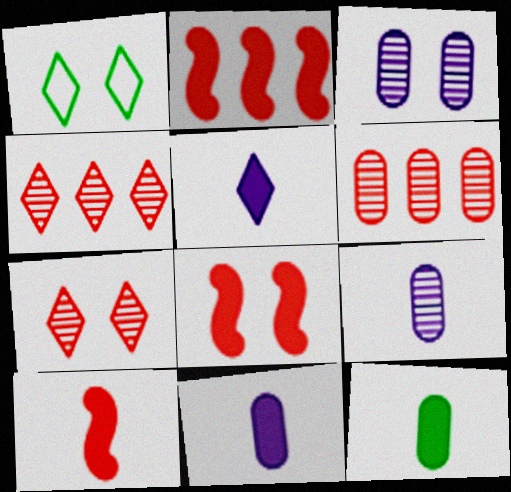[[1, 2, 9], 
[1, 3, 8], 
[1, 4, 5], 
[2, 8, 10], 
[5, 10, 12]]